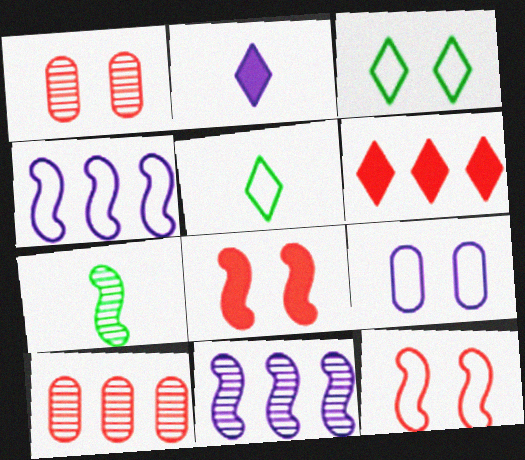[[2, 9, 11], 
[3, 9, 12], 
[4, 7, 8], 
[6, 7, 9]]